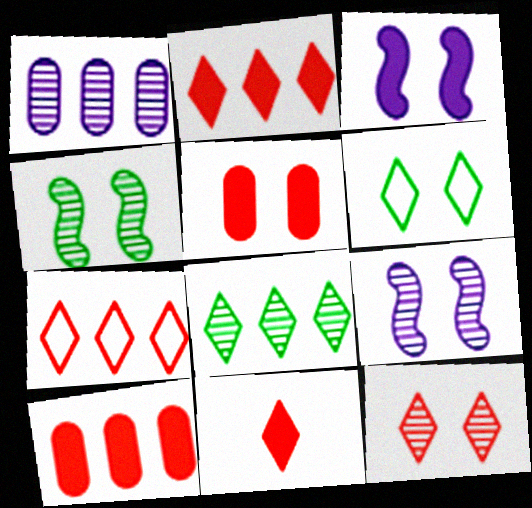[[5, 6, 9], 
[7, 11, 12]]